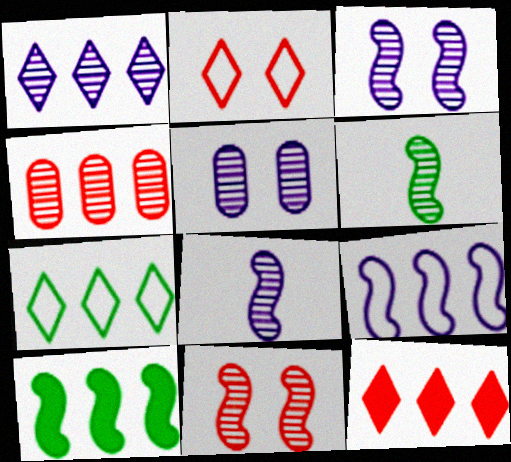[[1, 5, 8], 
[1, 7, 12]]